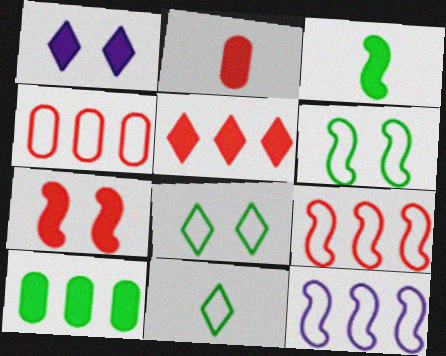[[2, 5, 7]]